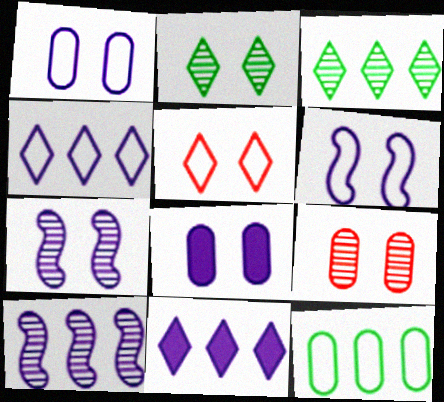[[2, 7, 9]]